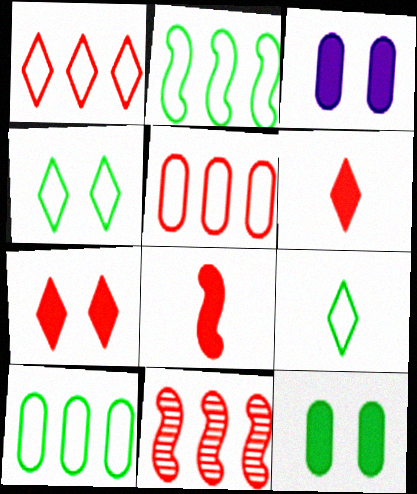[[3, 9, 11]]